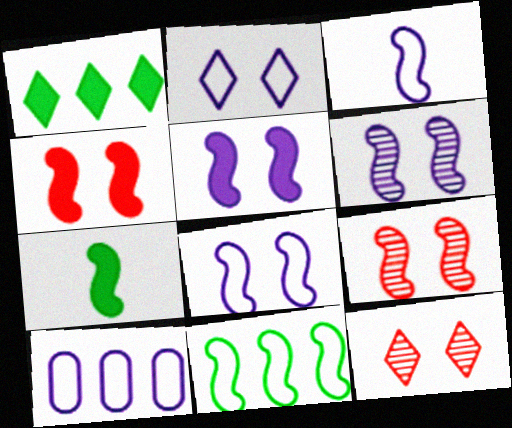[[2, 3, 10], 
[5, 6, 8], 
[7, 10, 12]]